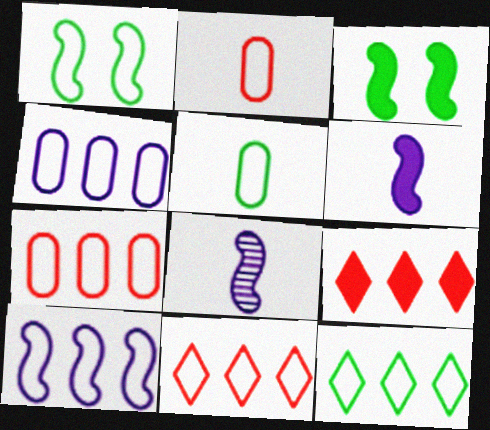[[1, 5, 12], 
[7, 10, 12]]